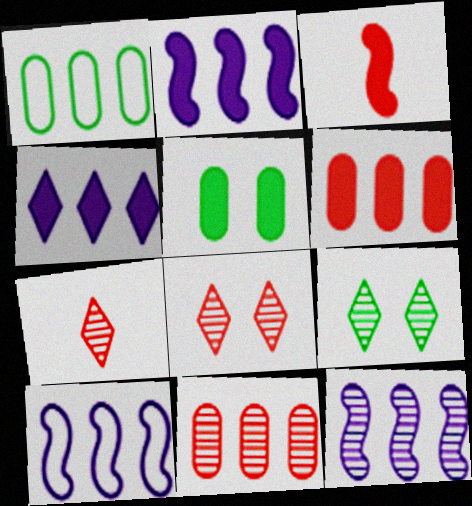[[2, 10, 12], 
[3, 4, 5], 
[5, 7, 10]]